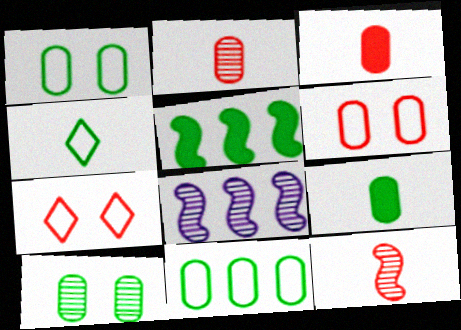[[4, 5, 10], 
[7, 8, 9], 
[9, 10, 11]]